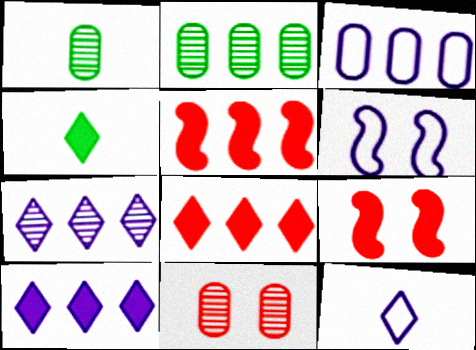[[1, 6, 8], 
[2, 9, 12], 
[3, 6, 12]]